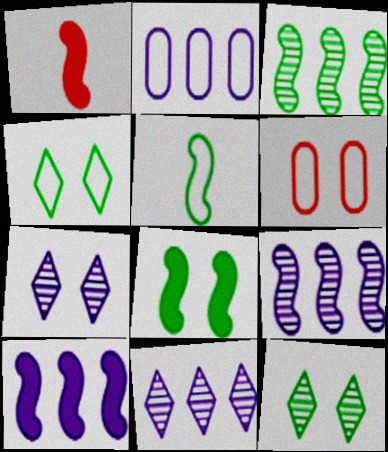[[1, 2, 12], 
[1, 8, 10], 
[2, 10, 11], 
[3, 5, 8], 
[6, 7, 8]]